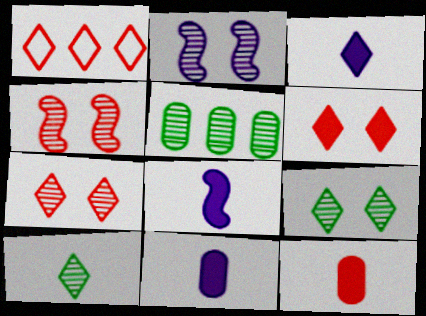[[1, 3, 9], 
[1, 4, 12], 
[3, 8, 11]]